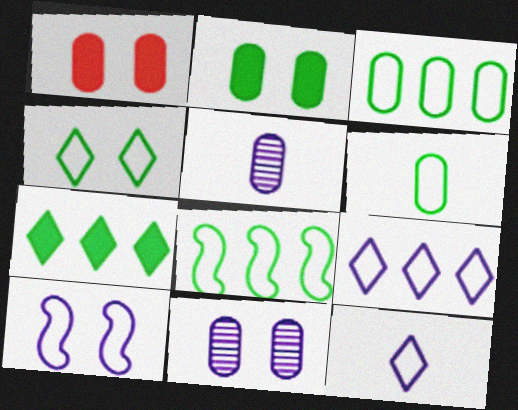[[1, 3, 5], 
[4, 6, 8]]